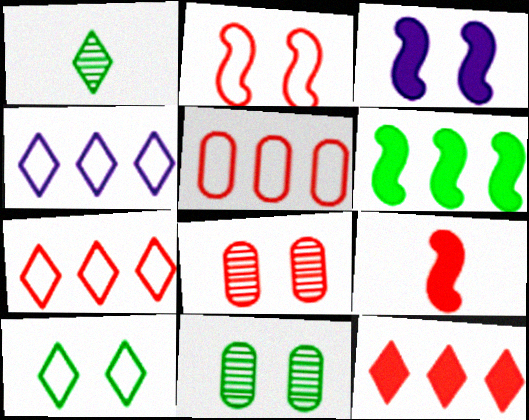[[1, 3, 5], 
[3, 6, 9], 
[3, 8, 10], 
[4, 9, 11], 
[7, 8, 9]]